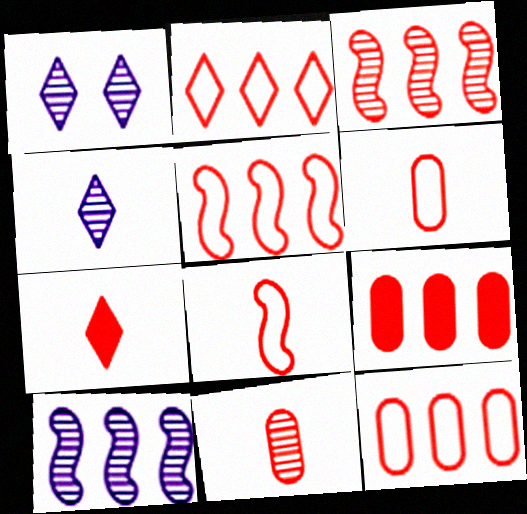[[2, 3, 9], 
[2, 5, 12], 
[7, 8, 11]]